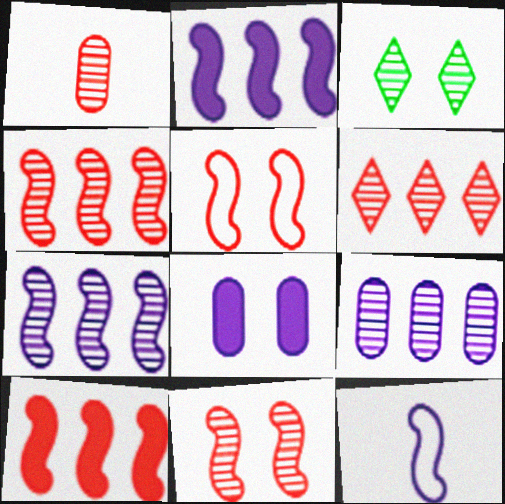[[1, 3, 7], 
[1, 6, 11], 
[3, 5, 8]]